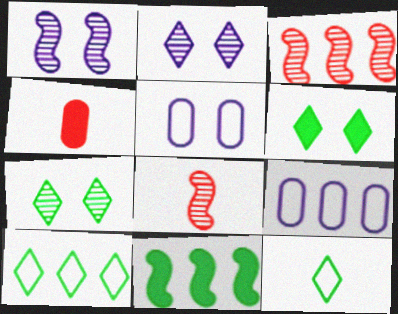[[1, 4, 10], 
[6, 8, 9]]